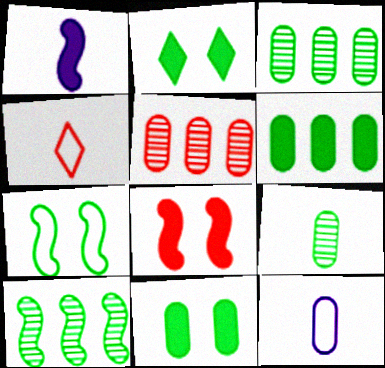[[1, 4, 9], 
[4, 5, 8], 
[5, 11, 12]]